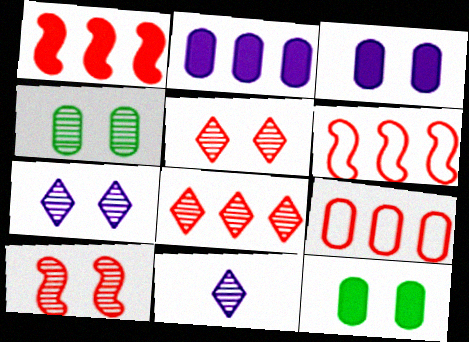[[1, 8, 9], 
[4, 7, 10], 
[6, 11, 12]]